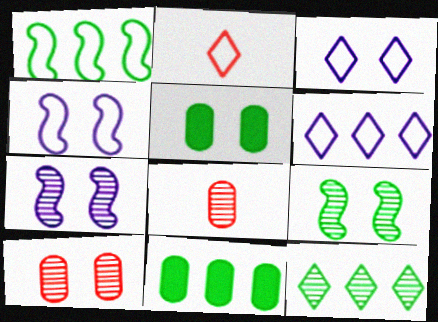[[1, 11, 12], 
[2, 7, 11], 
[7, 8, 12]]